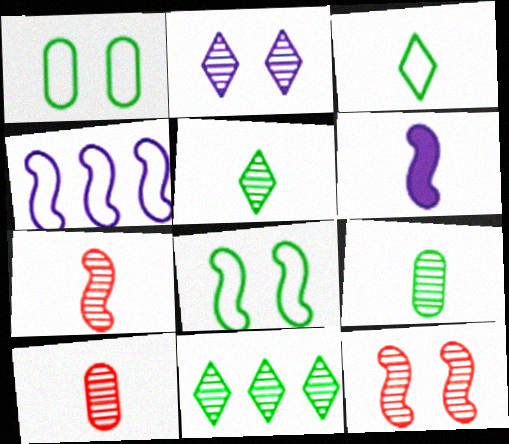[[3, 6, 10]]